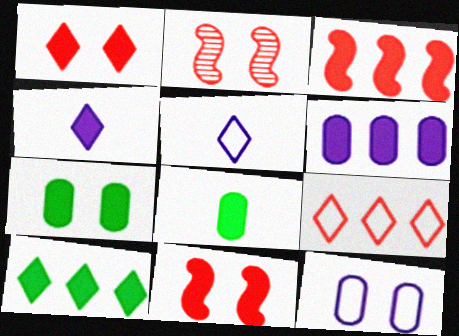[[1, 4, 10], 
[3, 4, 7], 
[3, 6, 10]]